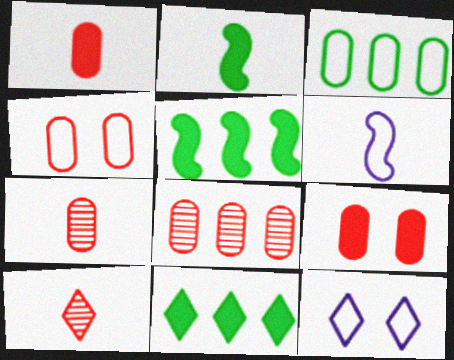[[1, 4, 8], 
[2, 8, 12], 
[5, 7, 12], 
[10, 11, 12]]